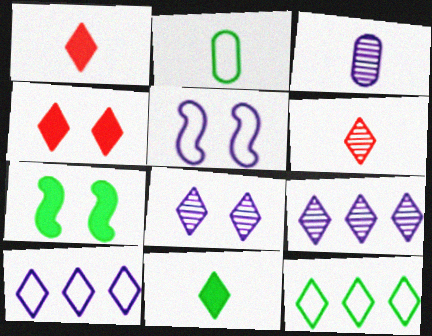[[1, 8, 12]]